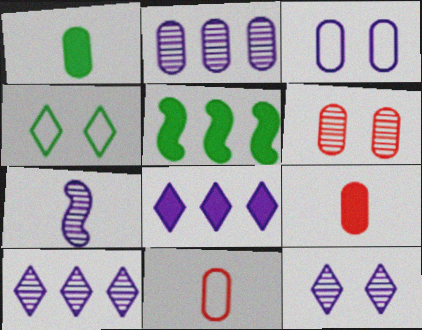[[2, 7, 12], 
[3, 7, 8], 
[5, 11, 12]]